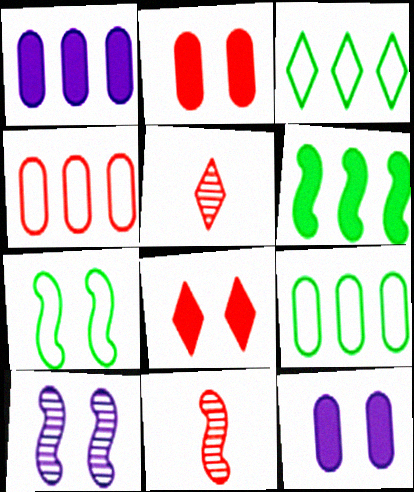[[1, 5, 7], 
[3, 11, 12], 
[4, 8, 11]]